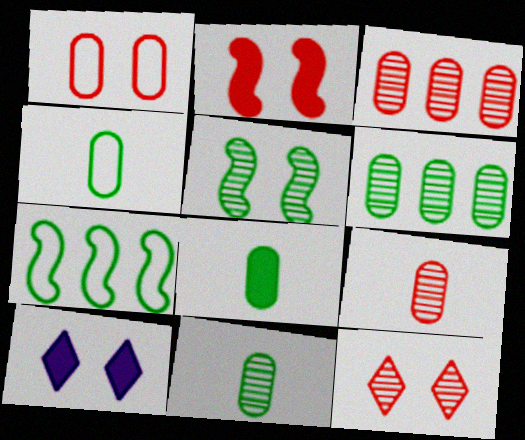[[1, 2, 12], 
[1, 5, 10], 
[4, 8, 11], 
[7, 9, 10]]